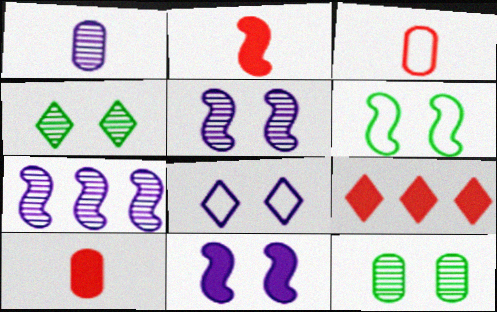[[1, 6, 9], 
[2, 6, 7]]